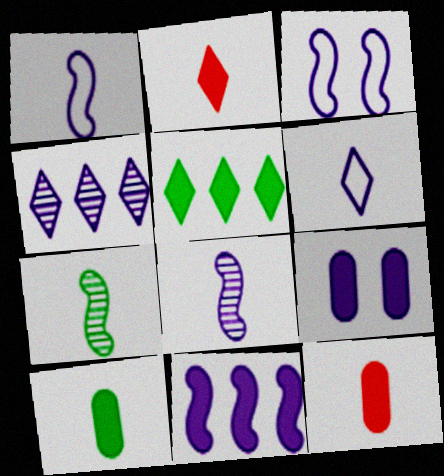[[1, 4, 9], 
[3, 8, 11], 
[6, 7, 12]]